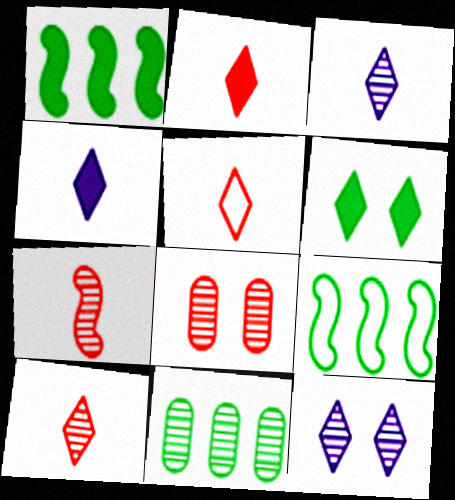[[2, 5, 10], 
[4, 8, 9], 
[7, 11, 12]]